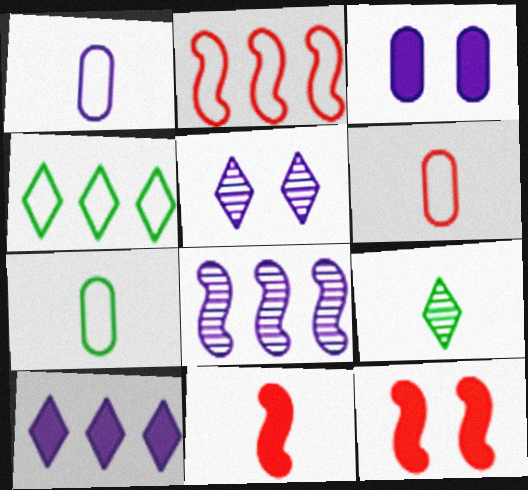[[1, 6, 7], 
[1, 9, 11], 
[2, 3, 9]]